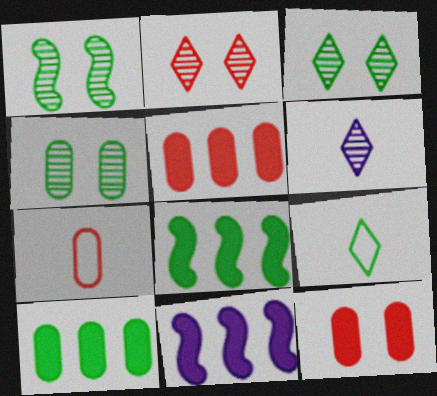[[1, 3, 4], 
[1, 9, 10], 
[3, 7, 11], 
[4, 8, 9]]